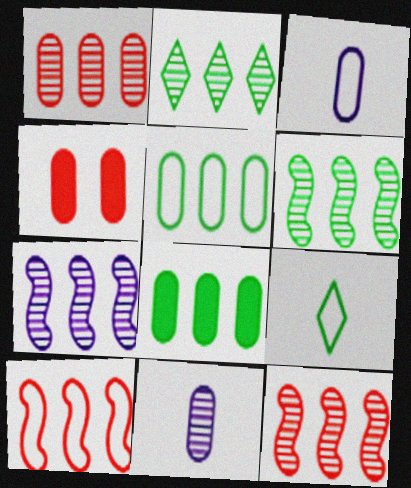[[1, 2, 7], 
[4, 5, 11], 
[4, 7, 9], 
[6, 7, 12]]